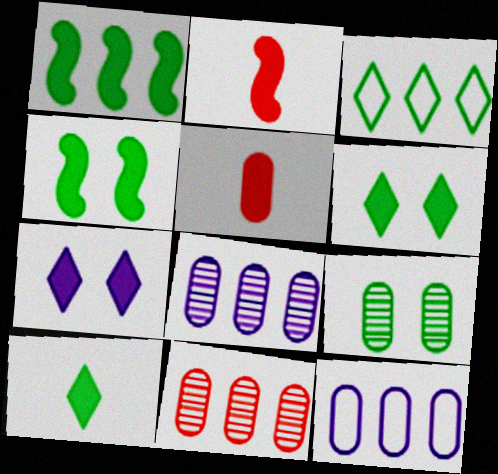[[1, 5, 7], 
[5, 9, 12]]